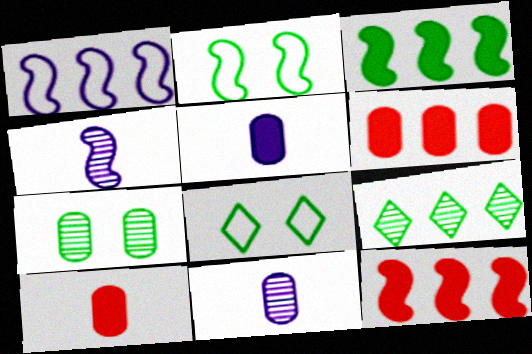[[1, 6, 9], 
[2, 4, 12], 
[4, 6, 8], 
[8, 11, 12]]